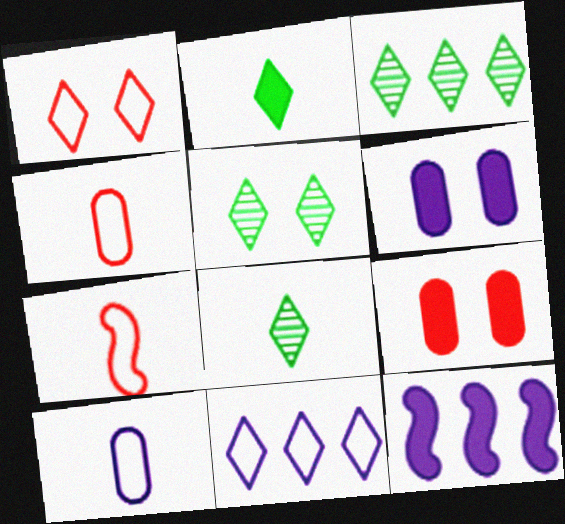[[2, 9, 12], 
[3, 5, 8], 
[3, 6, 7], 
[4, 5, 12]]